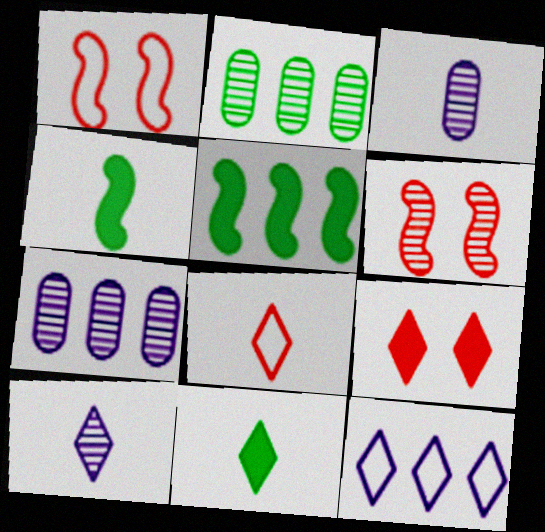[[1, 7, 11], 
[2, 6, 10], 
[3, 4, 8], 
[8, 10, 11]]